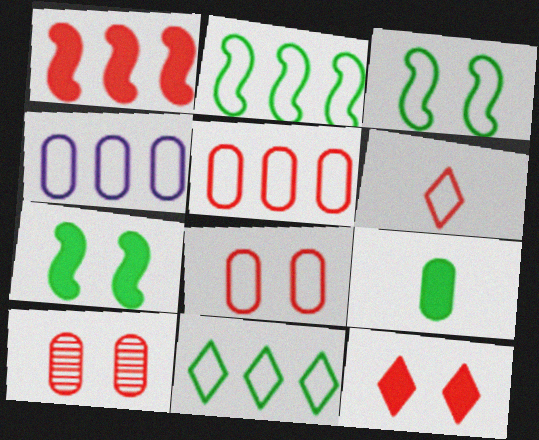[[1, 6, 10], 
[3, 4, 6], 
[4, 9, 10]]